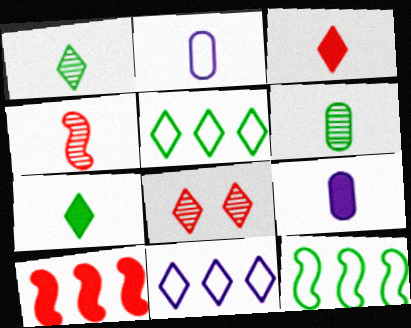[[2, 4, 7], 
[7, 8, 11], 
[8, 9, 12]]